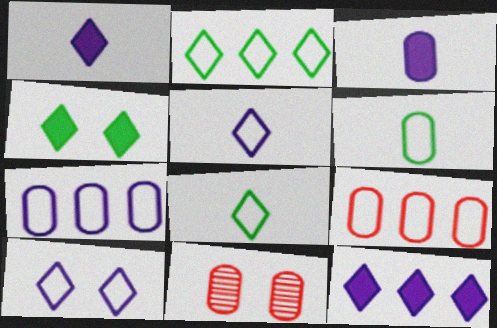[]